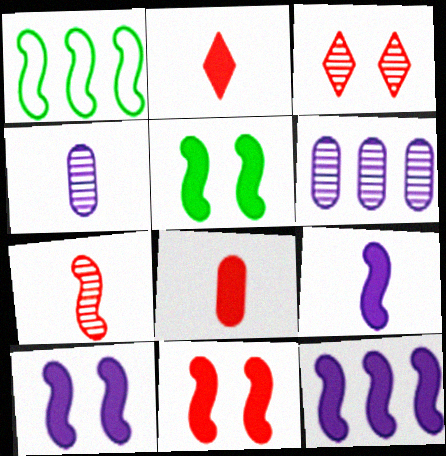[[1, 7, 10], 
[5, 10, 11], 
[9, 10, 12]]